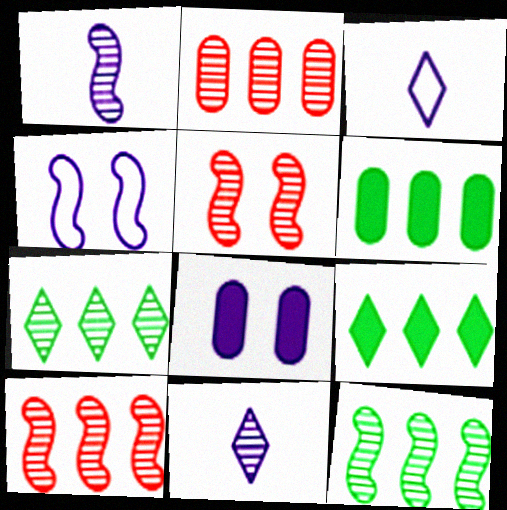[[1, 5, 12], 
[3, 5, 6]]